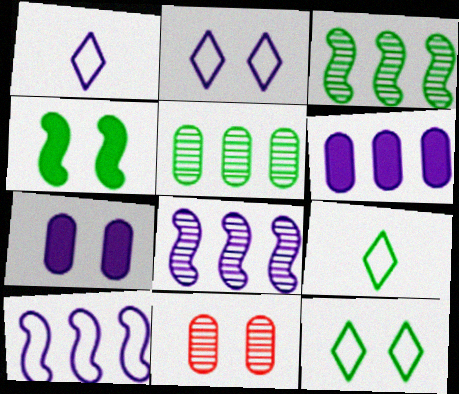[[1, 7, 8], 
[2, 4, 11], 
[4, 5, 9]]